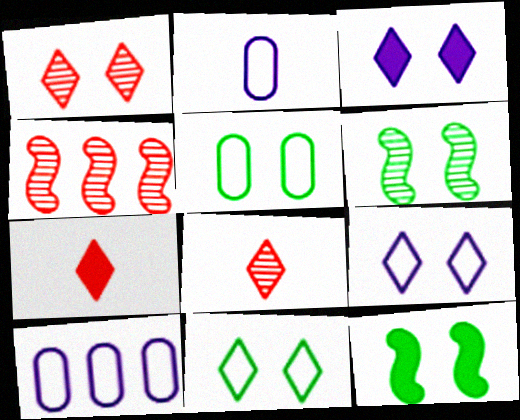[[1, 3, 11], 
[6, 7, 10], 
[8, 10, 12]]